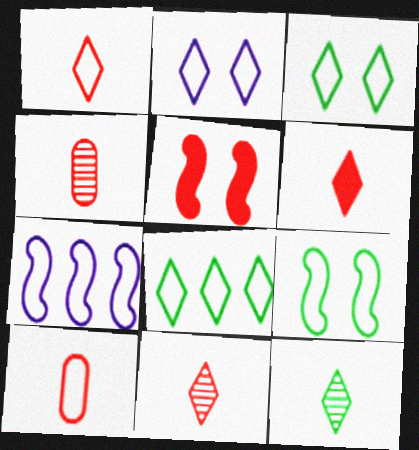[[1, 2, 8], 
[1, 6, 11], 
[3, 7, 10]]